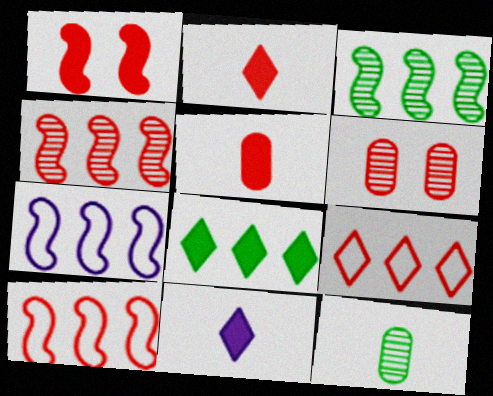[[2, 6, 10]]